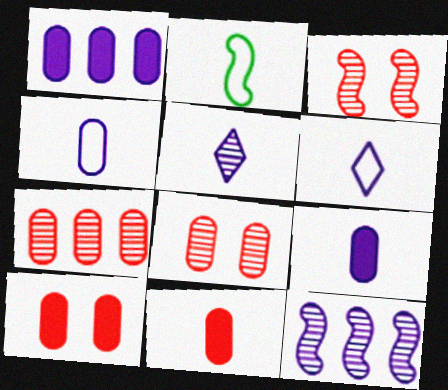[[2, 5, 11]]